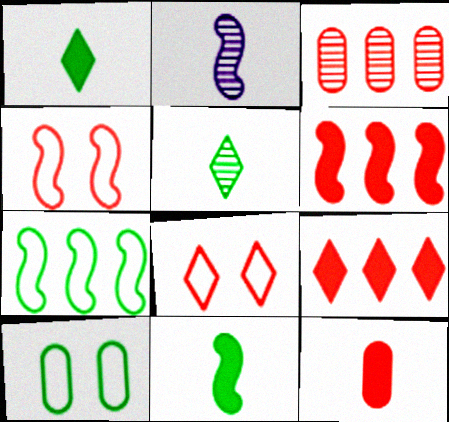[[2, 9, 10]]